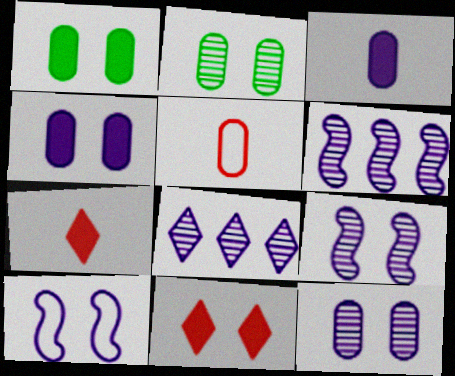[[2, 10, 11], 
[3, 8, 10]]